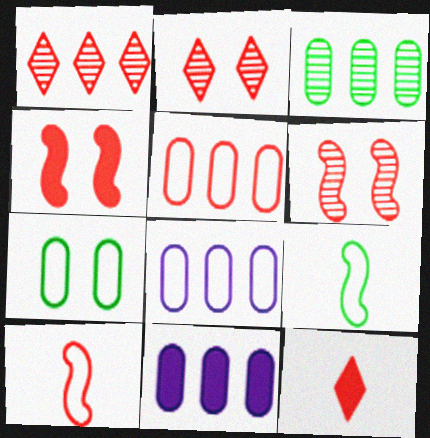[[2, 9, 11], 
[3, 5, 11], 
[5, 6, 12]]